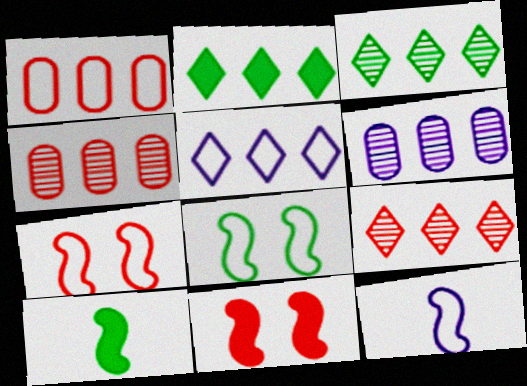[[2, 5, 9]]